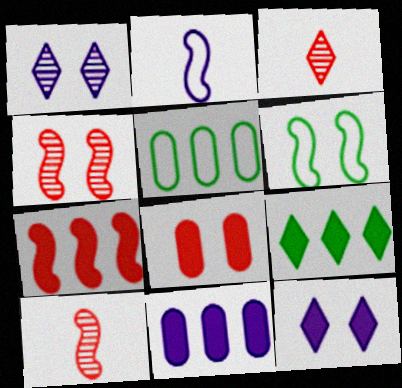[[1, 2, 11], 
[1, 6, 8], 
[3, 6, 11], 
[5, 10, 12], 
[7, 9, 11]]